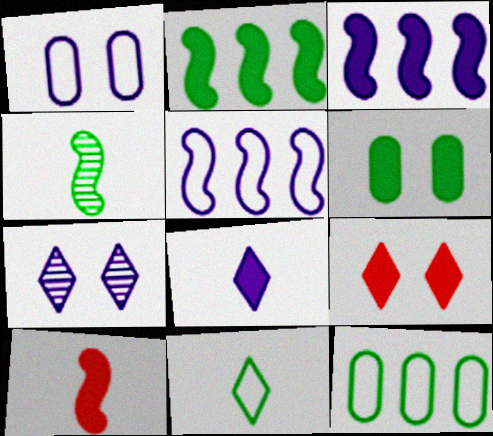[[7, 10, 12]]